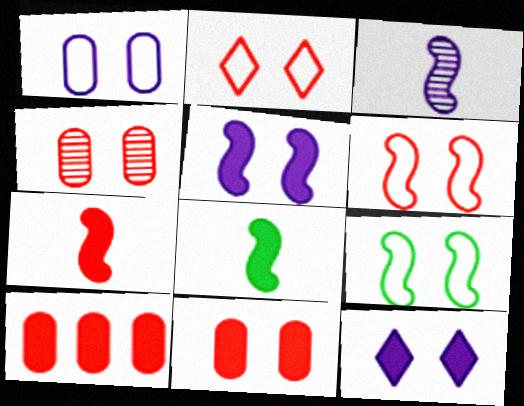[[1, 2, 9], 
[4, 9, 12], 
[8, 10, 12]]